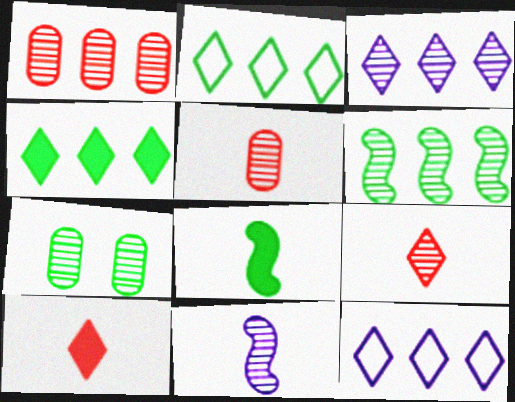[[1, 3, 6], 
[2, 7, 8]]